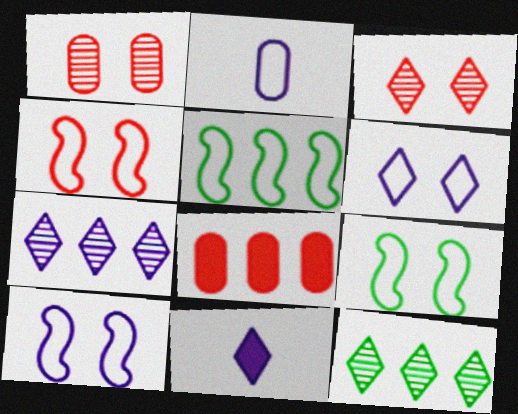[[1, 5, 11], 
[4, 9, 10], 
[5, 7, 8], 
[6, 7, 11]]